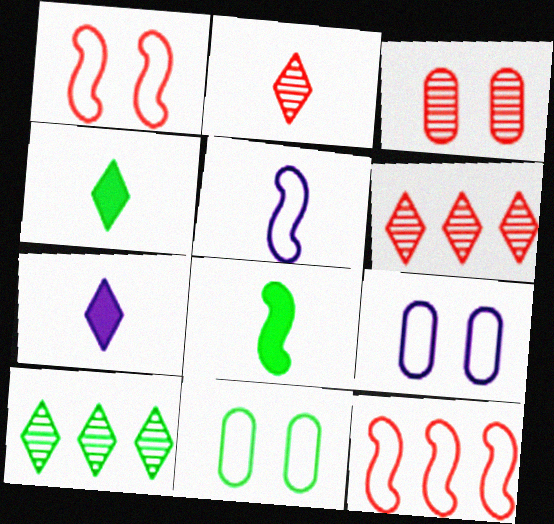[[6, 8, 9], 
[8, 10, 11]]